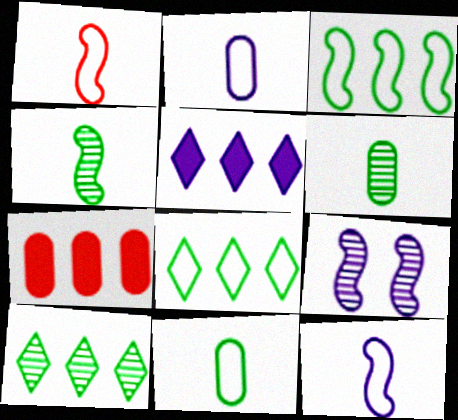[[2, 5, 9]]